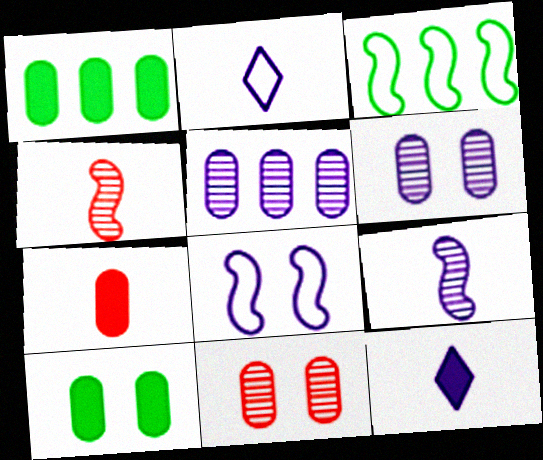[[3, 11, 12], 
[5, 8, 12]]